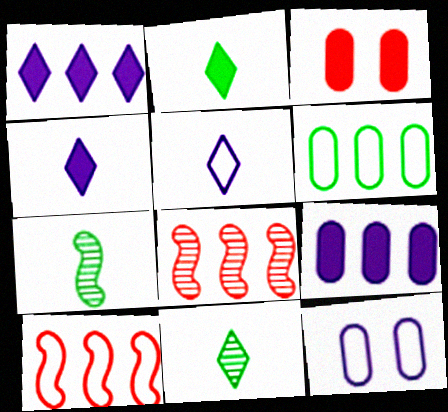[[1, 6, 8], 
[2, 8, 12]]